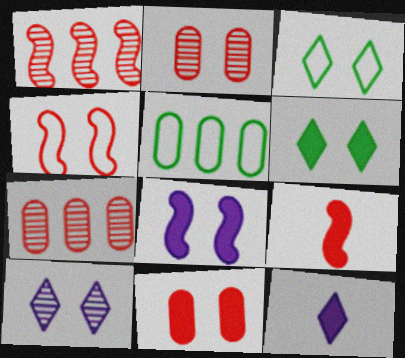[[1, 4, 9], 
[2, 3, 8], 
[5, 9, 10], 
[6, 8, 11]]